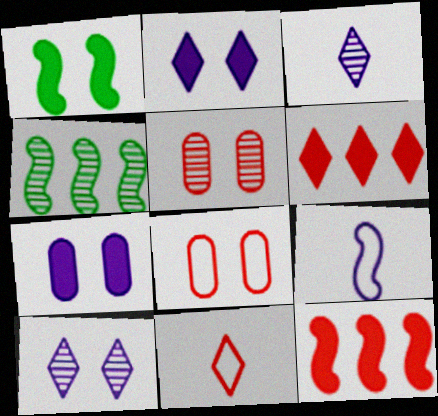[[1, 8, 10], 
[3, 4, 5], 
[4, 7, 11], 
[5, 11, 12]]